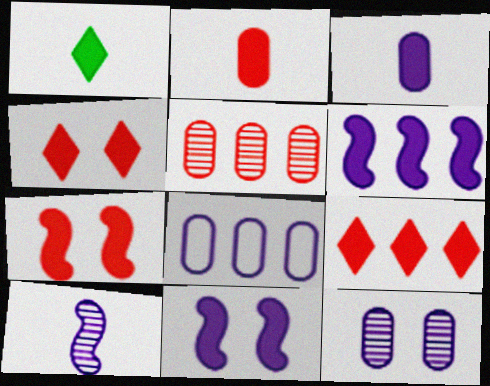[[2, 7, 9], 
[3, 8, 12]]